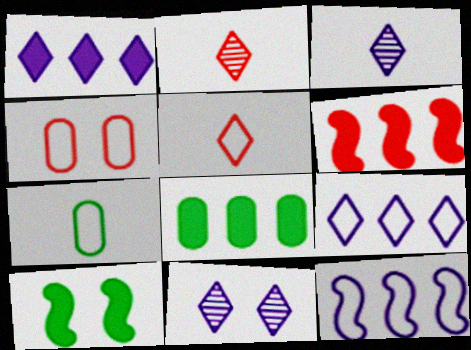[[1, 6, 8], 
[2, 4, 6], 
[4, 10, 11], 
[6, 7, 11]]